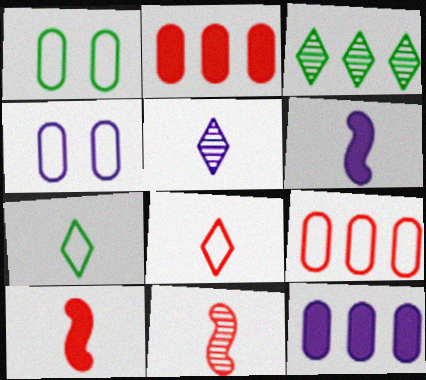[[3, 4, 10]]